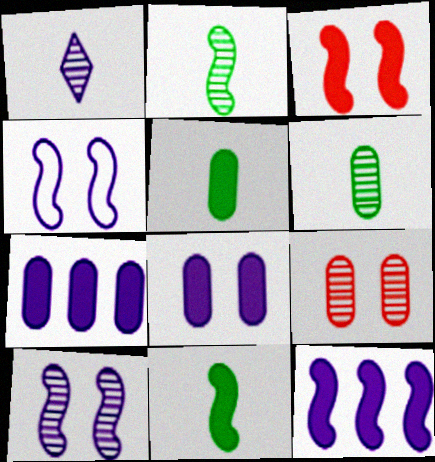[[1, 4, 7], 
[3, 11, 12]]